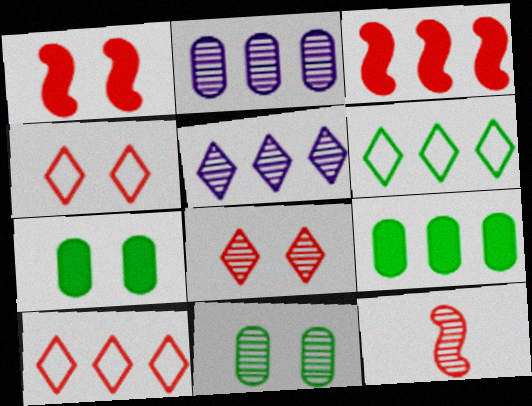[[2, 3, 6], 
[5, 11, 12]]